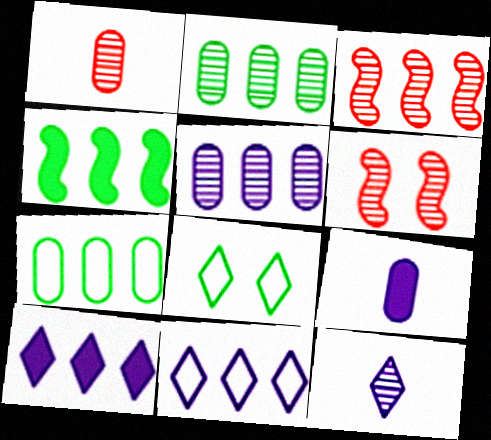[[2, 6, 12], 
[3, 7, 10], 
[3, 8, 9]]